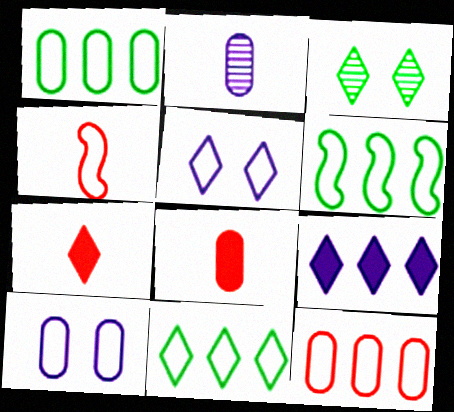[[1, 4, 5], 
[1, 6, 11], 
[4, 10, 11]]